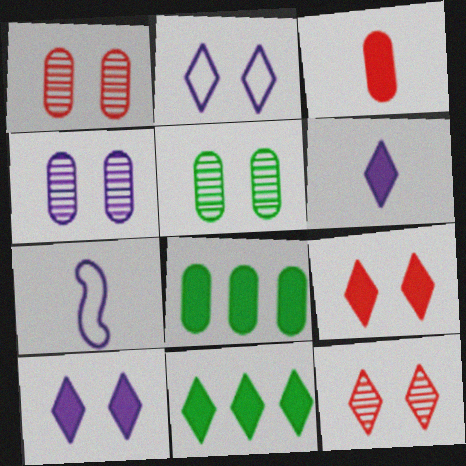[[1, 4, 5], 
[1, 7, 11], 
[6, 9, 11], 
[7, 8, 12]]